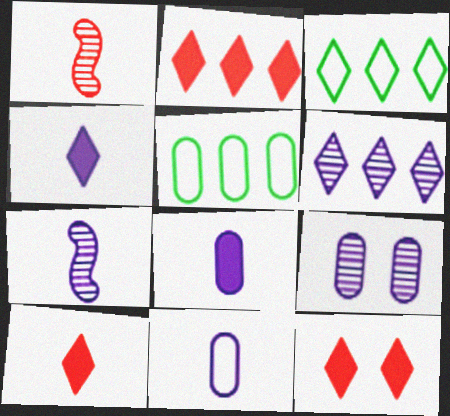[[2, 3, 6], 
[2, 10, 12], 
[4, 7, 11], 
[5, 7, 12], 
[6, 7, 9]]